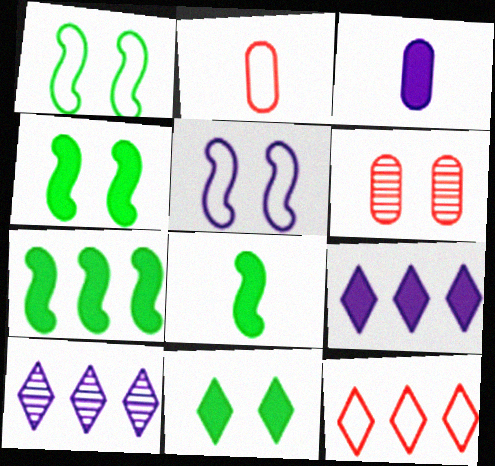[[2, 4, 10], 
[3, 5, 10], 
[4, 7, 8], 
[5, 6, 11]]